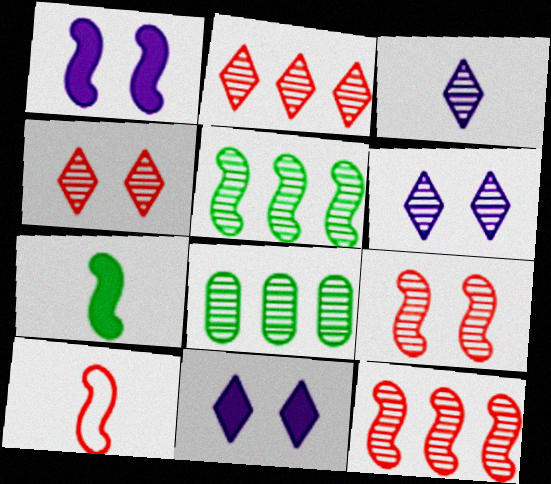[[1, 5, 10], 
[3, 8, 9], 
[8, 10, 11]]